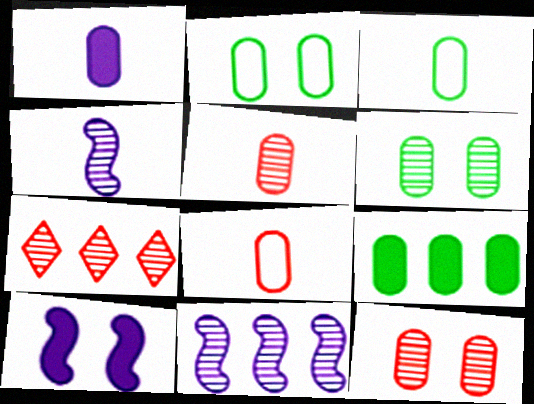[[1, 3, 5], 
[3, 6, 9], 
[3, 7, 10], 
[4, 6, 7]]